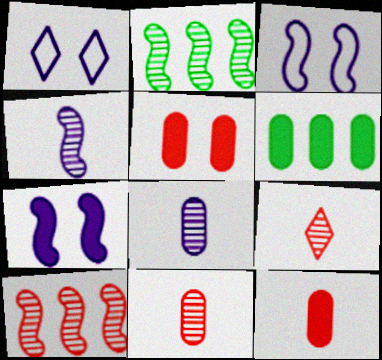[[1, 2, 12], 
[3, 6, 9]]